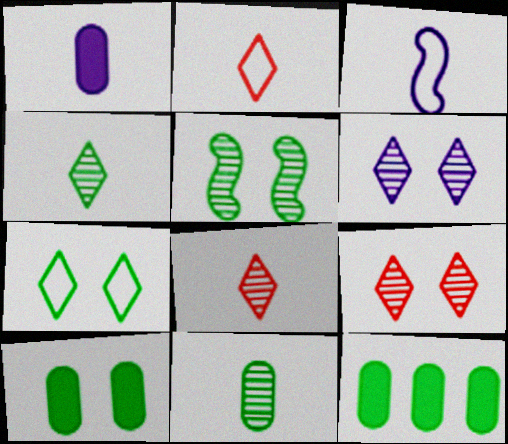[[3, 9, 12], 
[5, 7, 10]]